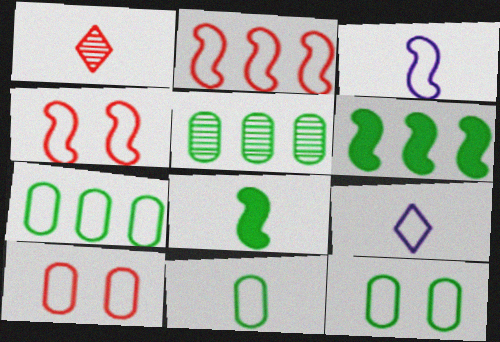[[2, 9, 12], 
[4, 7, 9], 
[7, 11, 12]]